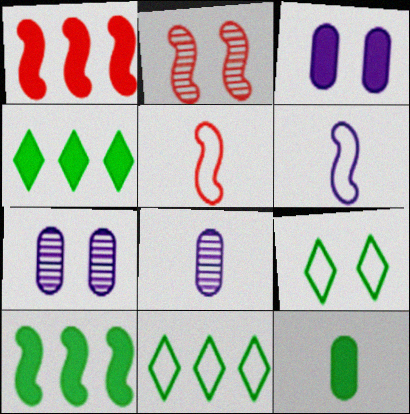[[1, 2, 5], 
[1, 8, 9], 
[2, 3, 9], 
[2, 6, 10], 
[4, 5, 7]]